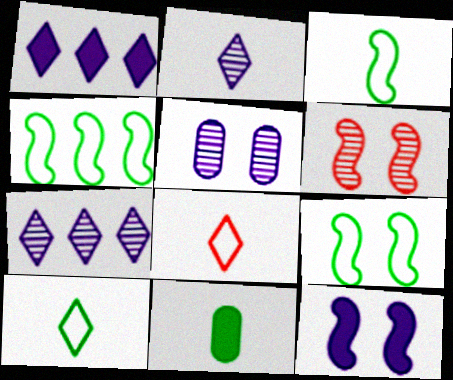[[3, 4, 9], 
[6, 9, 12]]